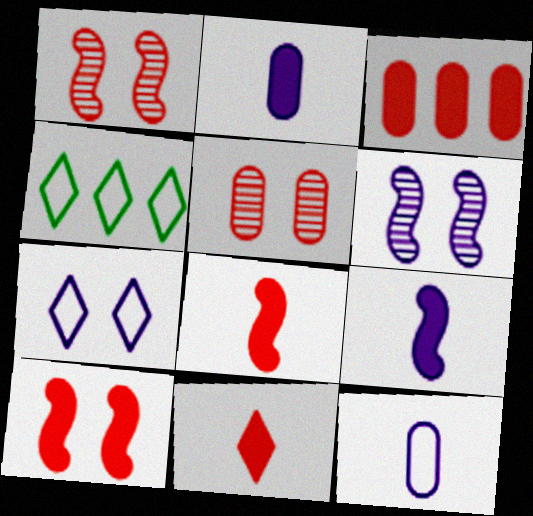[[1, 2, 4], 
[3, 10, 11], 
[4, 5, 9]]